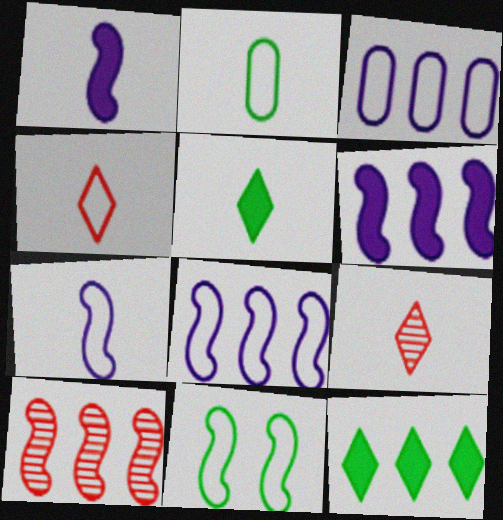[[1, 2, 9], 
[1, 10, 11], 
[2, 4, 7], 
[3, 4, 11], 
[3, 10, 12]]